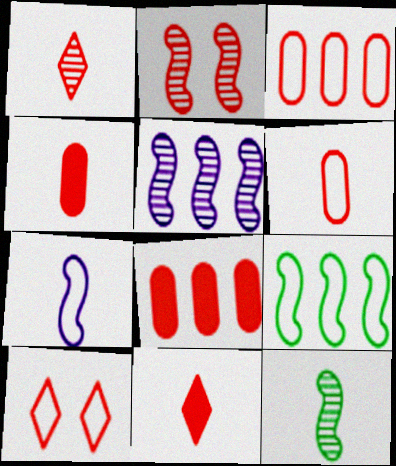[[2, 3, 11], 
[2, 5, 12]]